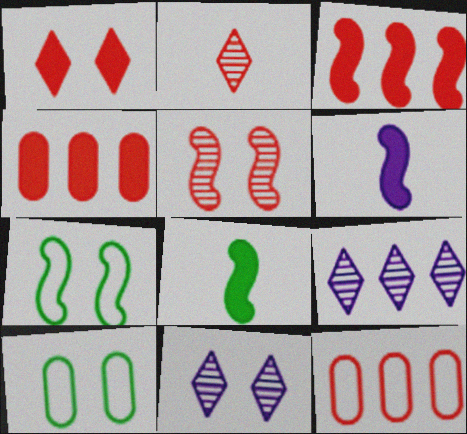[[8, 11, 12]]